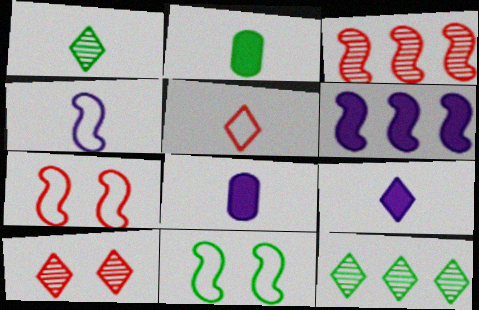[[1, 5, 9], 
[2, 11, 12], 
[7, 8, 12]]